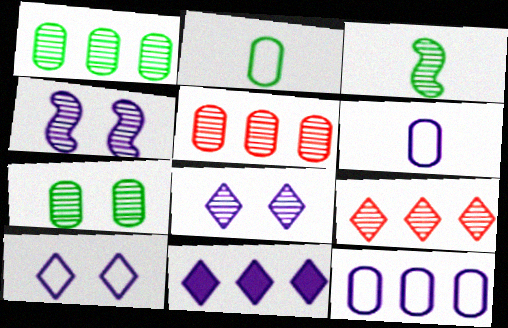[[3, 5, 8], 
[4, 6, 11]]